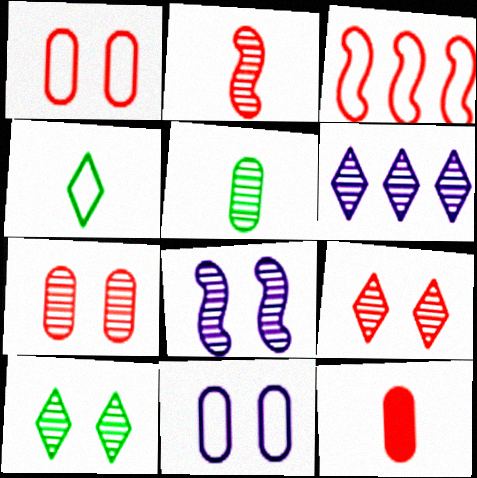[[3, 4, 11], 
[3, 9, 12], 
[7, 8, 10]]